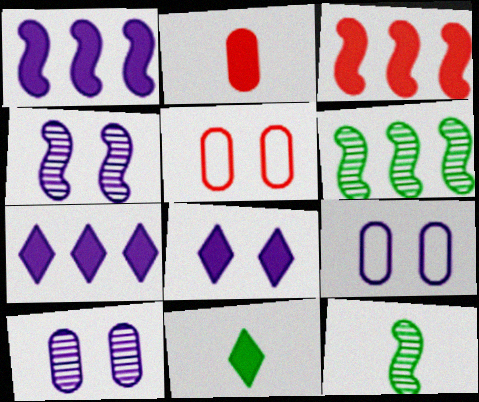[[4, 8, 9], 
[5, 7, 12]]